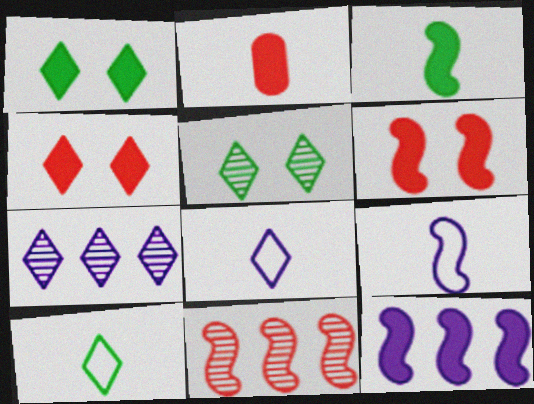[[1, 2, 12], 
[3, 6, 12], 
[4, 7, 10]]